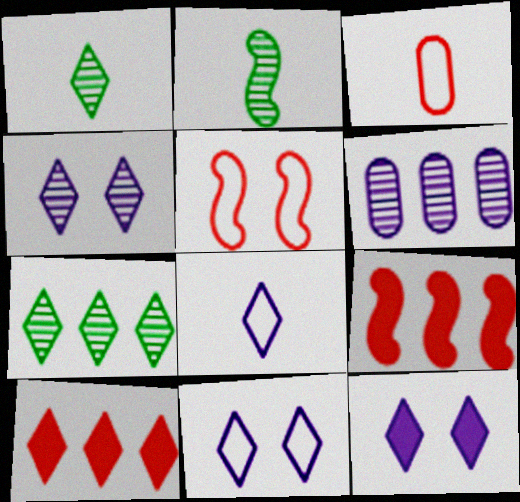[[1, 10, 11], 
[4, 11, 12]]